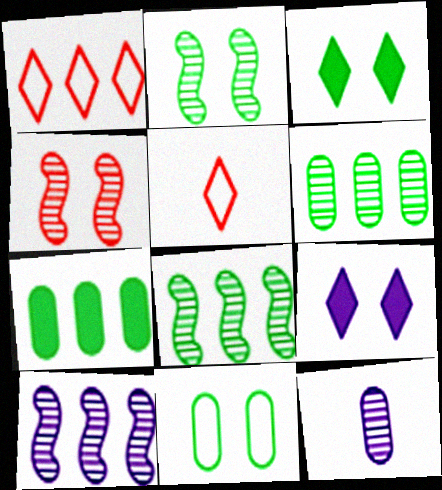[[1, 7, 10], 
[2, 3, 11], 
[4, 9, 11]]